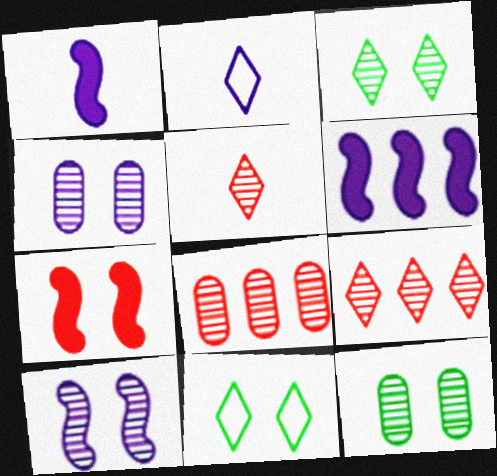[[1, 8, 11], 
[2, 4, 6], 
[4, 7, 11]]